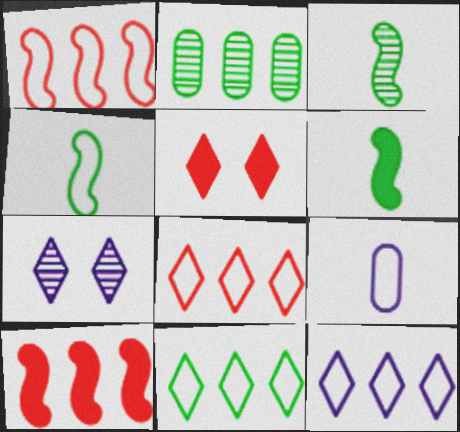[[2, 10, 12], 
[3, 4, 6], 
[8, 11, 12]]